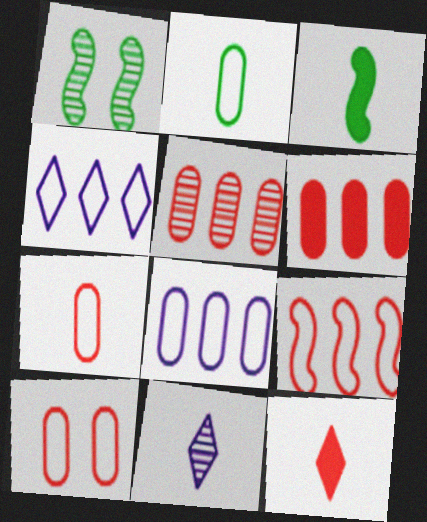[[1, 5, 11], 
[1, 8, 12], 
[2, 8, 10], 
[3, 7, 11]]